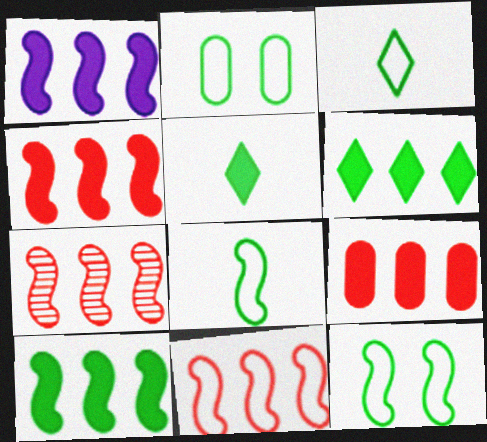[[1, 4, 10], 
[1, 6, 9], 
[4, 7, 11]]